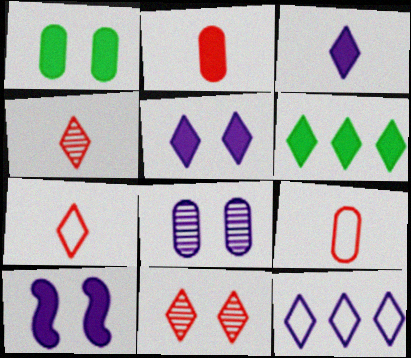[[2, 6, 10]]